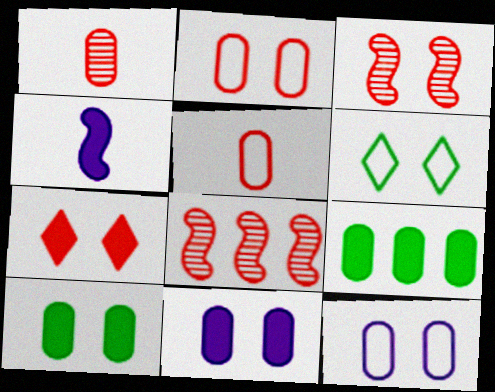[[1, 9, 12], 
[2, 3, 7], 
[3, 6, 11], 
[4, 7, 9], 
[5, 7, 8]]